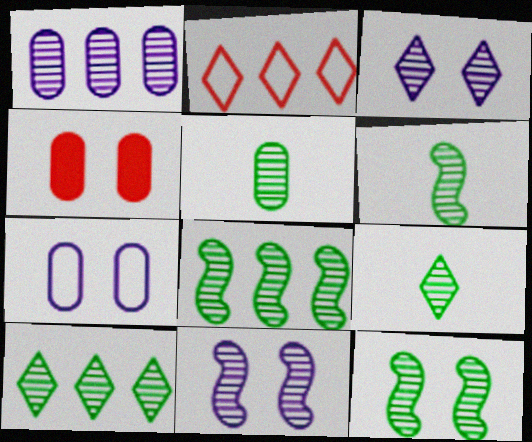[[5, 6, 9], 
[5, 10, 12], 
[6, 8, 12]]